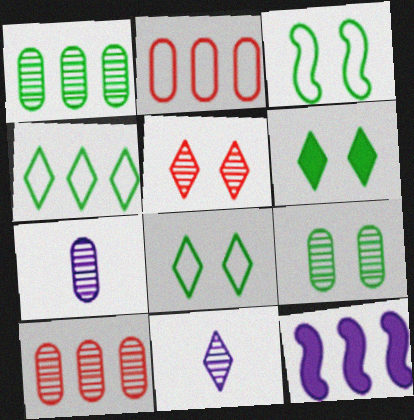[[3, 6, 9], 
[4, 10, 12], 
[7, 9, 10]]